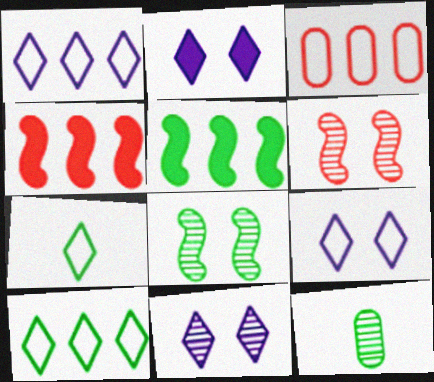[[2, 9, 11], 
[4, 9, 12]]